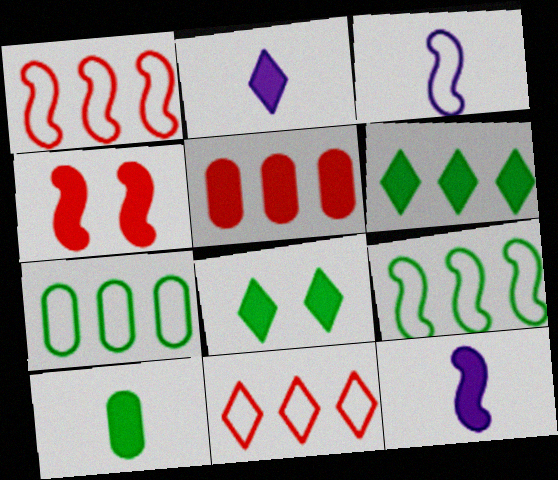[[5, 8, 12]]